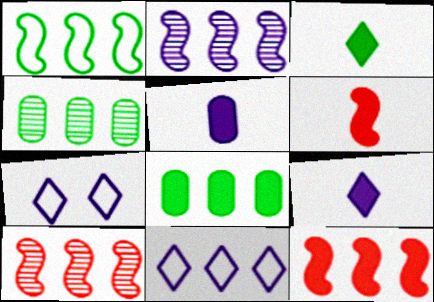[[1, 2, 12], 
[2, 5, 7], 
[3, 5, 6], 
[4, 6, 7], 
[4, 11, 12], 
[8, 10, 11]]